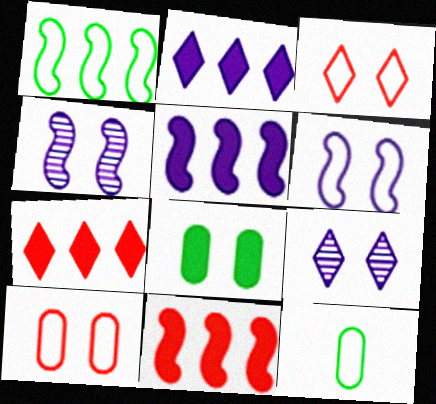[[3, 4, 8], 
[4, 7, 12], 
[9, 11, 12]]